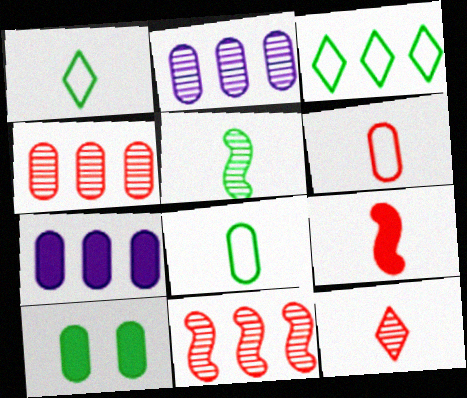[[2, 6, 10], 
[3, 5, 10], 
[3, 7, 11], 
[6, 9, 12]]